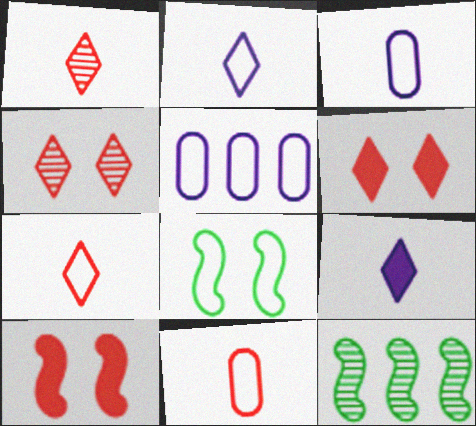[[3, 6, 12], 
[5, 7, 8]]